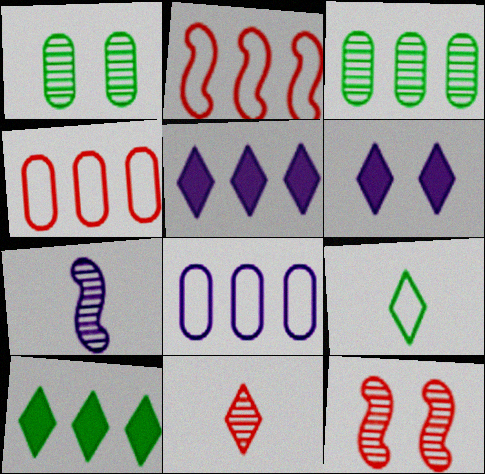[[2, 3, 5], 
[6, 7, 8]]